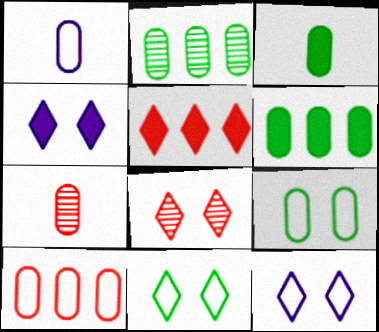[[1, 3, 7], 
[1, 9, 10], 
[2, 3, 9], 
[4, 8, 11]]